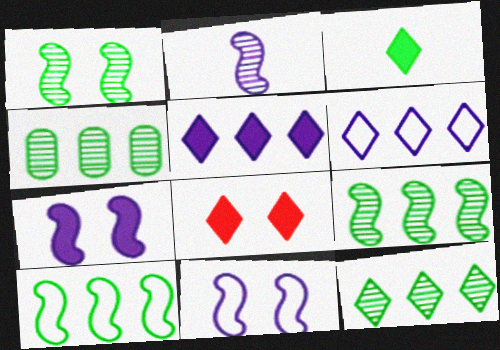[[3, 5, 8], 
[4, 9, 12]]